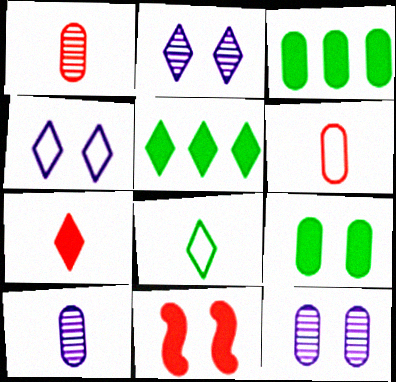[[3, 6, 12]]